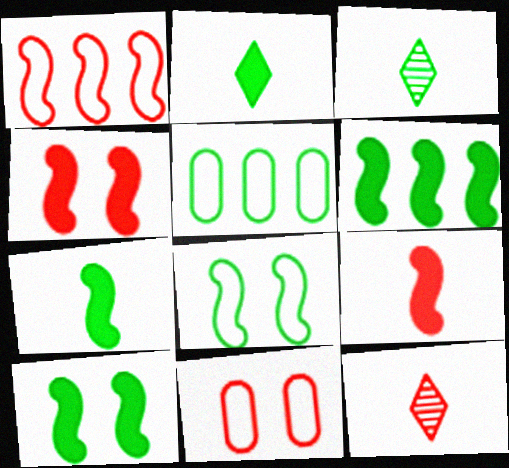[[3, 5, 10], 
[6, 7, 10]]